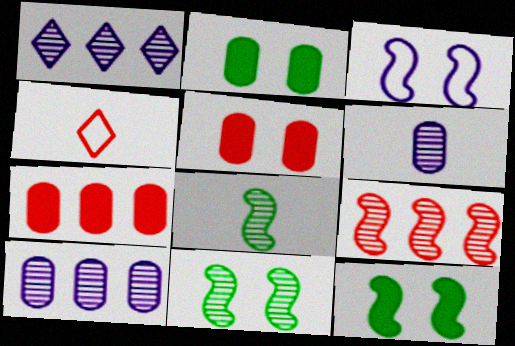[[4, 5, 9], 
[4, 10, 12]]